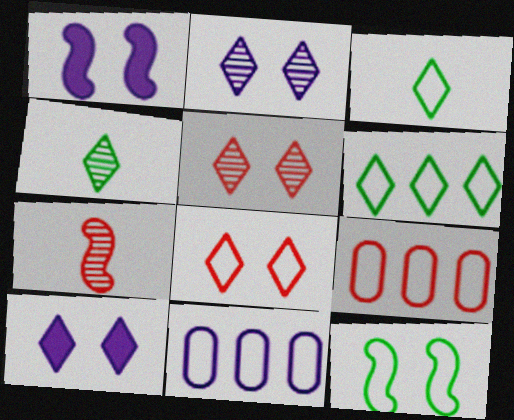[[1, 4, 9]]